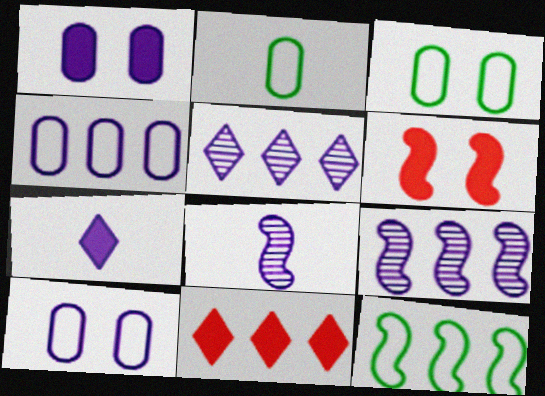[[2, 5, 6], 
[3, 8, 11], 
[6, 8, 12], 
[7, 9, 10]]